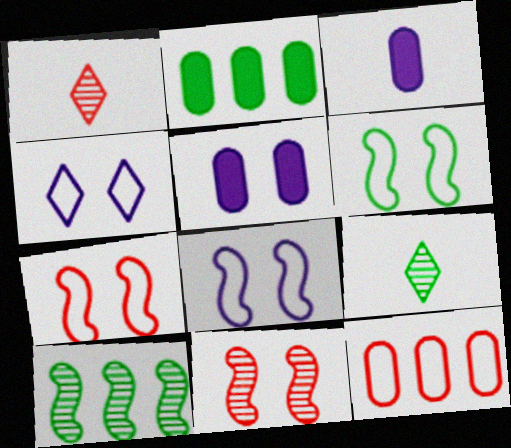[[1, 2, 8], 
[2, 6, 9], 
[6, 7, 8]]